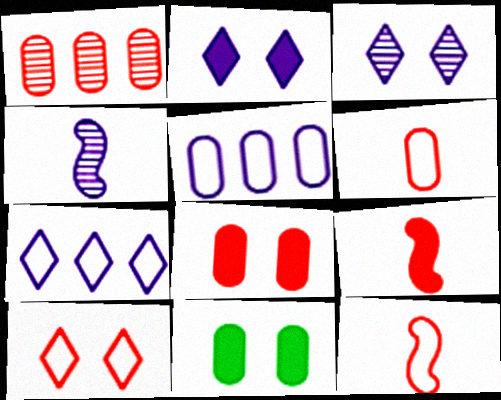[[1, 6, 8], 
[1, 9, 10], 
[2, 4, 5]]